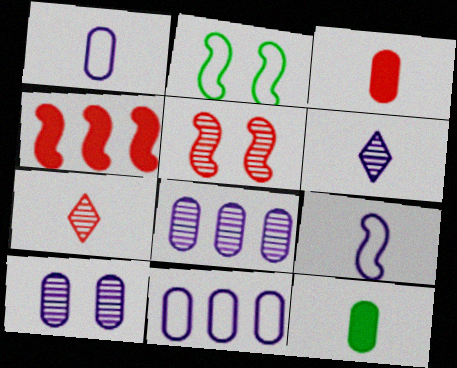[[7, 9, 12]]